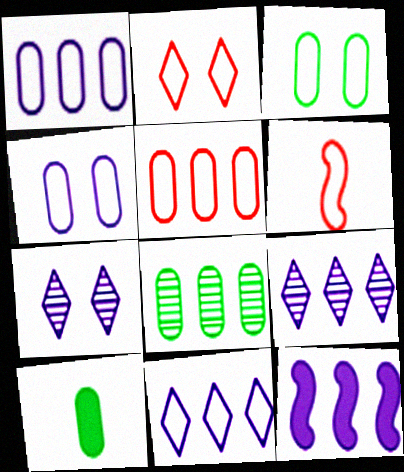[[1, 9, 12], 
[2, 5, 6], 
[3, 6, 11], 
[3, 8, 10]]